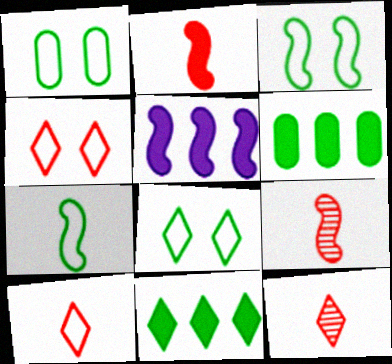[[1, 3, 8], 
[1, 5, 12], 
[3, 5, 9]]